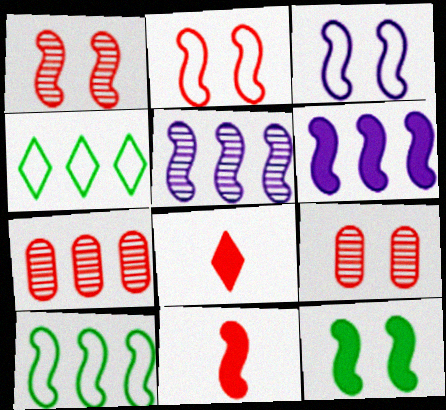[[1, 3, 12], 
[2, 7, 8], 
[4, 6, 7], 
[6, 11, 12]]